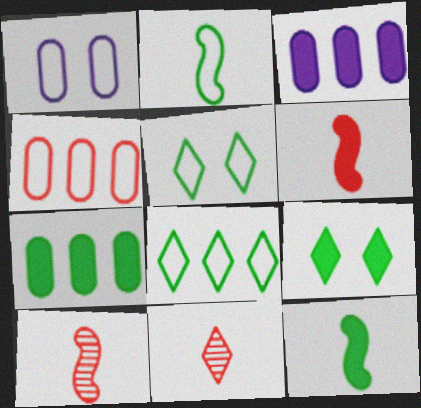[[3, 5, 10], 
[3, 6, 9], 
[7, 9, 12]]